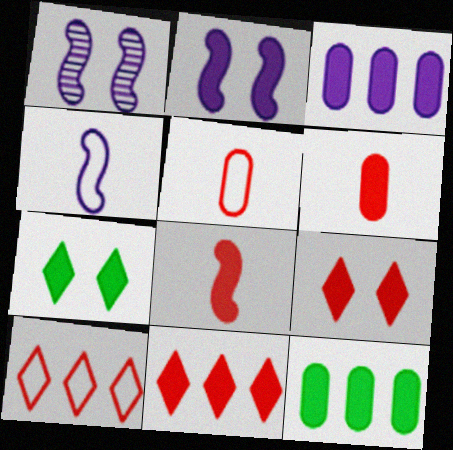[[3, 7, 8]]